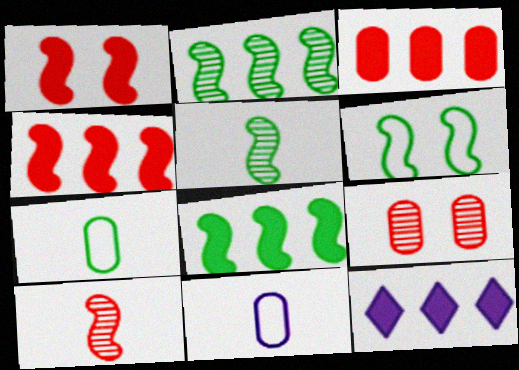[[3, 8, 12], 
[5, 6, 8]]